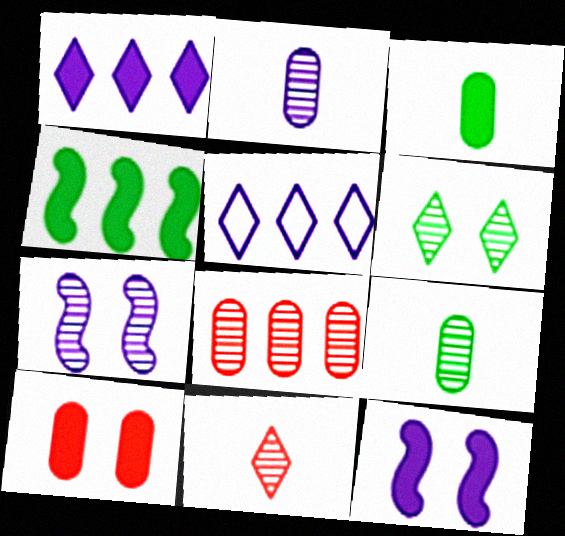[[2, 5, 12], 
[4, 5, 8]]